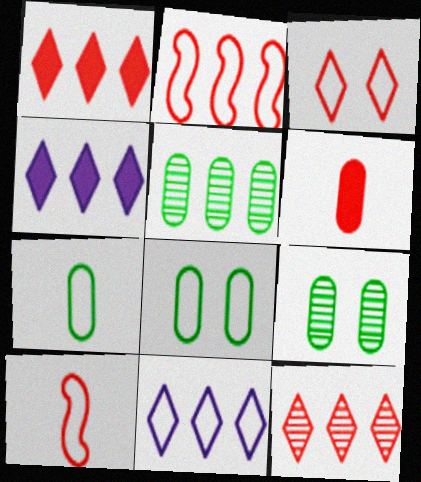[[2, 4, 5], 
[4, 9, 10], 
[8, 10, 11]]